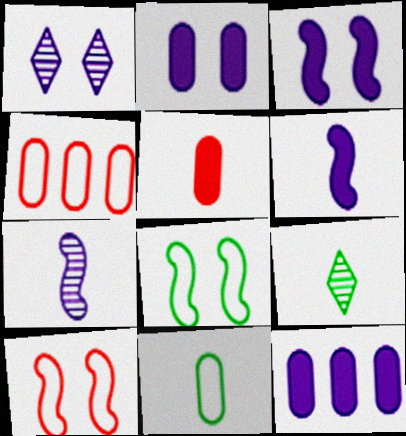[[3, 4, 9], 
[9, 10, 12]]